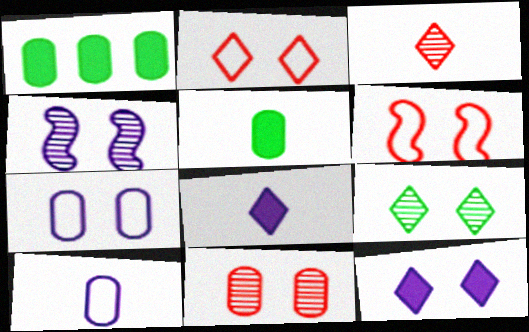[[1, 10, 11], 
[2, 9, 12], 
[4, 7, 12], 
[4, 9, 11]]